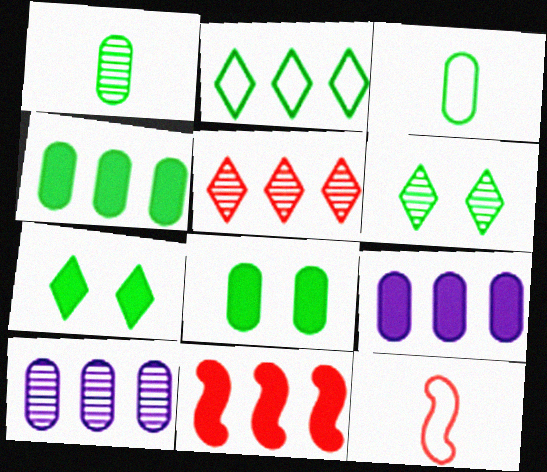[[2, 10, 11], 
[6, 9, 12], 
[7, 10, 12]]